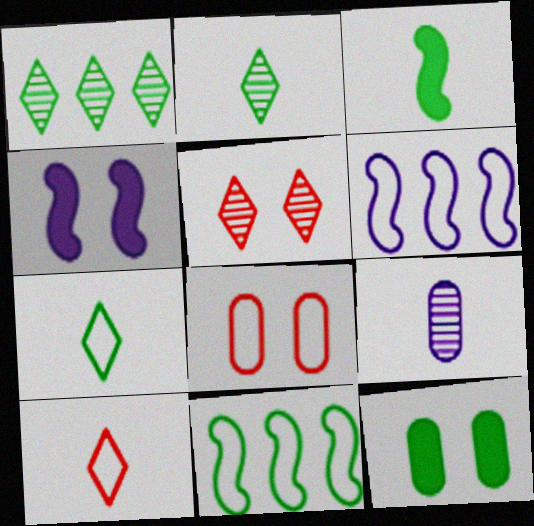[[2, 11, 12], 
[3, 9, 10], 
[6, 7, 8]]